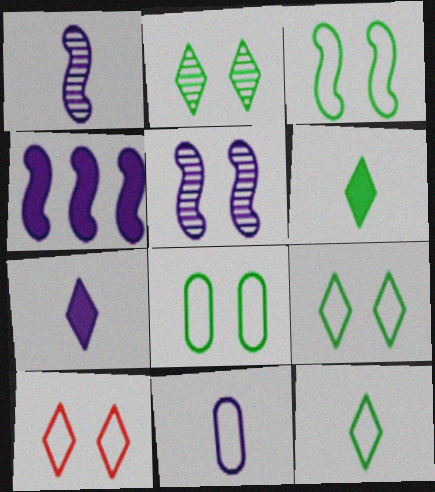[[1, 7, 11], 
[3, 8, 9]]